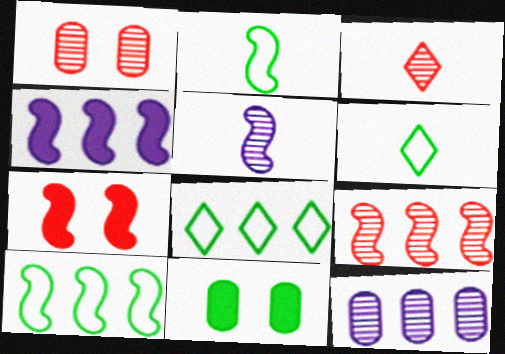[[1, 3, 9], 
[1, 4, 6], 
[4, 9, 10], 
[5, 7, 10], 
[6, 7, 12]]